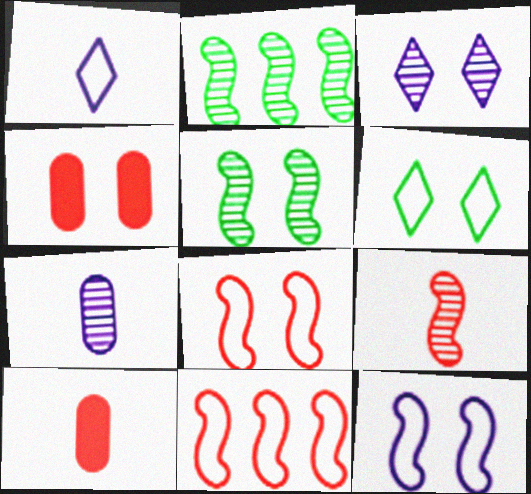[[1, 2, 4]]